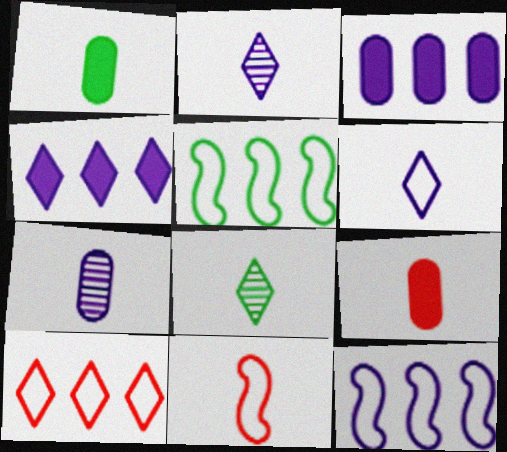[[1, 2, 11]]